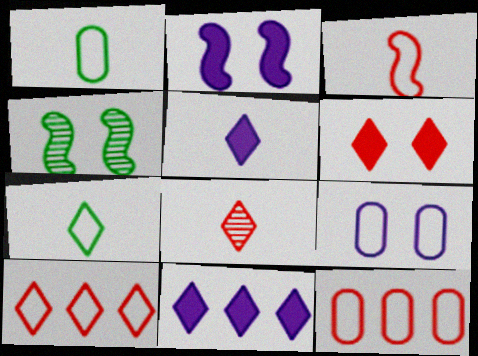[[1, 9, 12], 
[4, 5, 12], 
[4, 6, 9], 
[5, 7, 8], 
[6, 8, 10]]